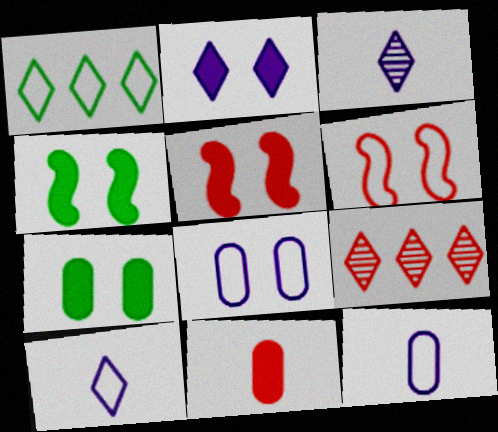[[1, 6, 12], 
[2, 5, 7], 
[4, 9, 12], 
[6, 9, 11]]